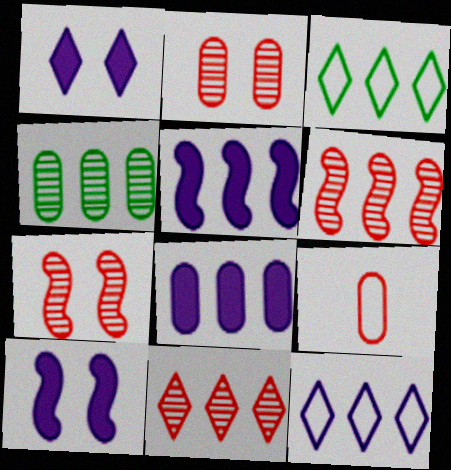[[3, 6, 8]]